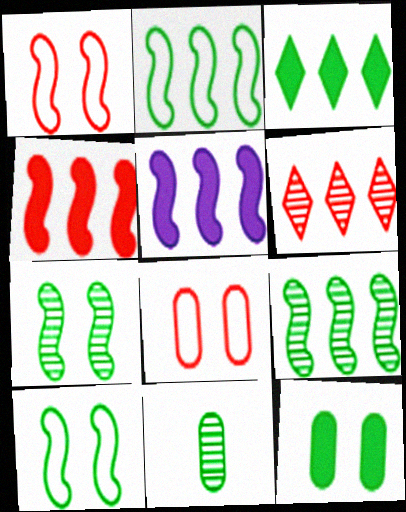[[3, 10, 11]]